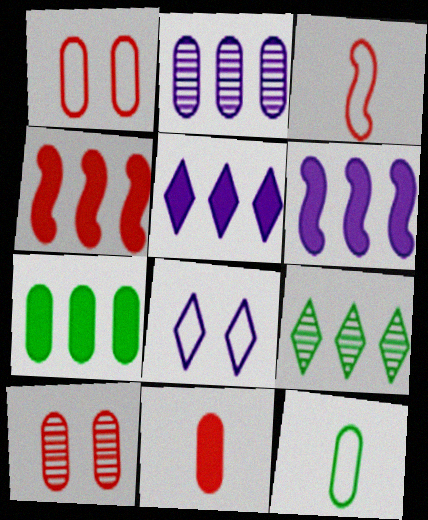[[4, 5, 7]]